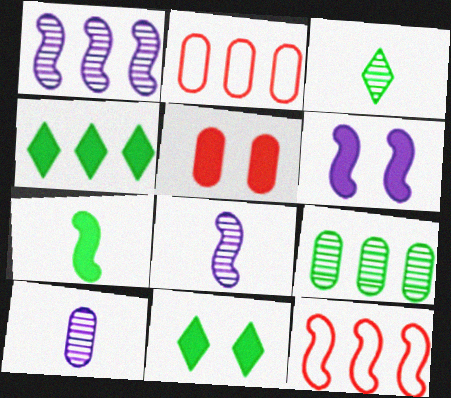[[1, 2, 4], 
[2, 3, 6], 
[2, 8, 11], 
[5, 6, 11], 
[10, 11, 12]]